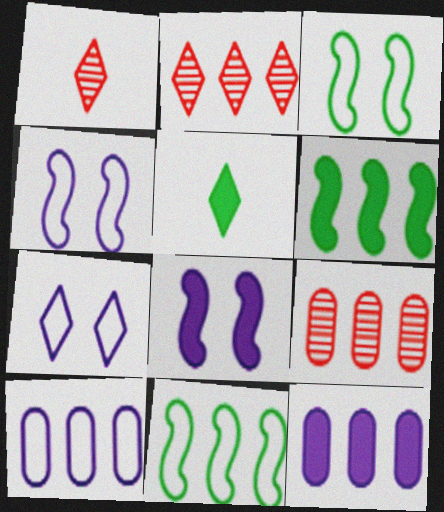[[1, 3, 12], 
[2, 5, 7], 
[2, 6, 10], 
[2, 11, 12], 
[4, 5, 9]]